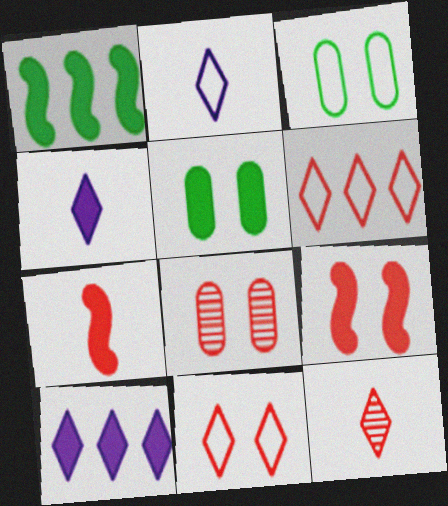[[1, 2, 8], 
[5, 7, 10], 
[6, 7, 8], 
[8, 9, 11]]